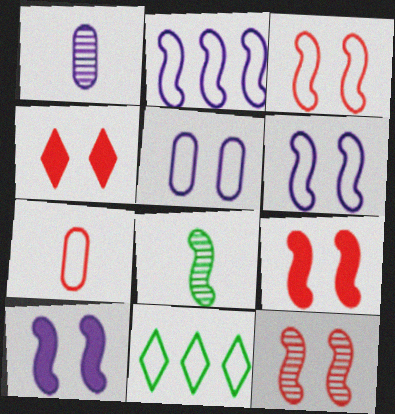[[1, 9, 11], 
[2, 8, 9], 
[3, 9, 12], 
[6, 7, 11]]